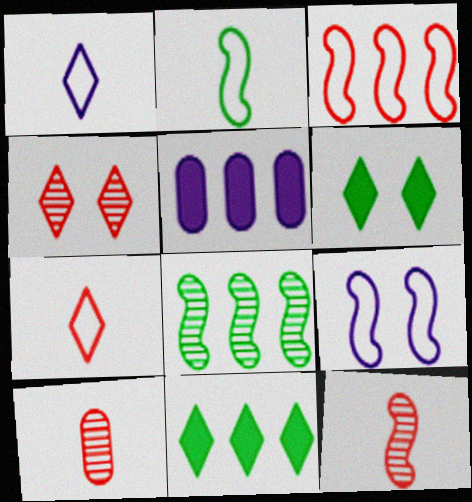[[1, 4, 11], 
[2, 3, 9], 
[2, 4, 5], 
[9, 10, 11]]